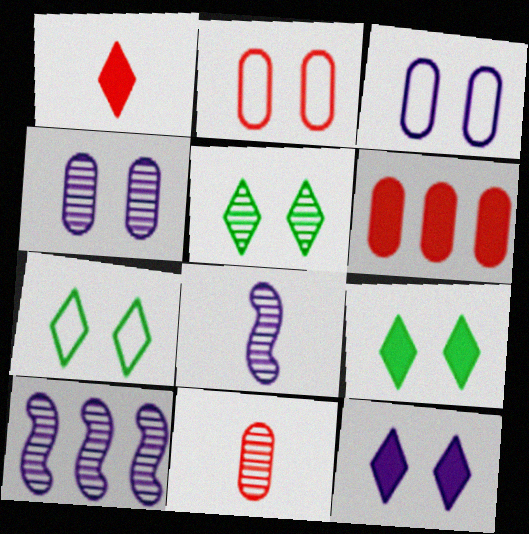[[2, 6, 11], 
[5, 7, 9], 
[5, 10, 11], 
[6, 7, 8]]